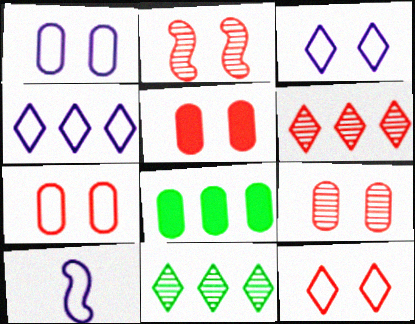[[1, 4, 10], 
[2, 5, 12], 
[5, 7, 9], 
[5, 10, 11]]